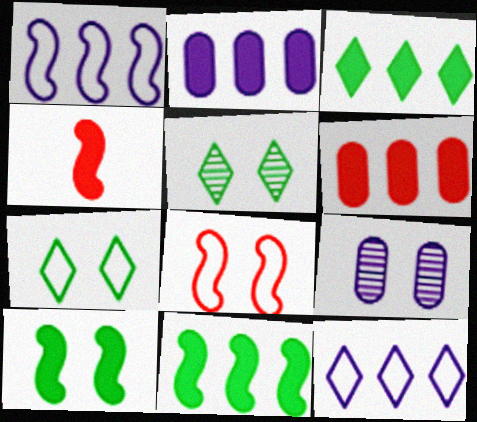[]